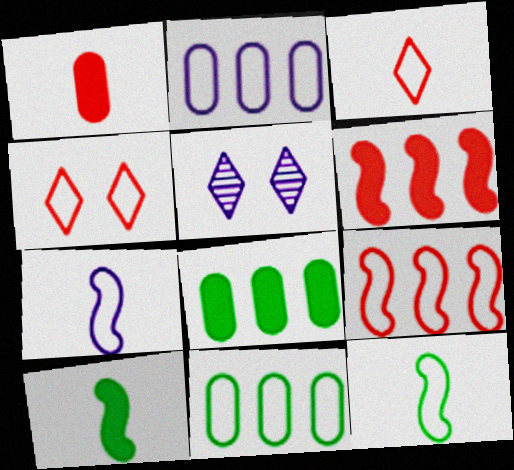[[2, 4, 12], 
[4, 7, 11]]